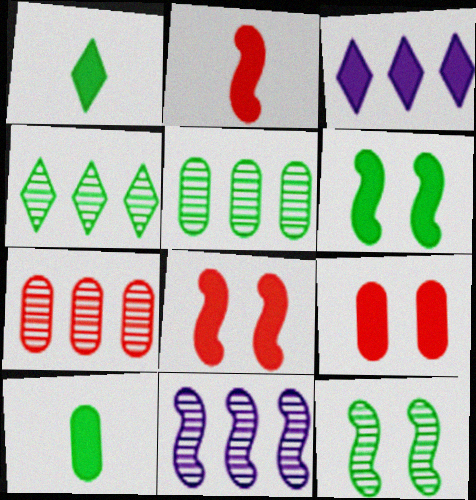[[3, 8, 10], 
[4, 7, 11]]